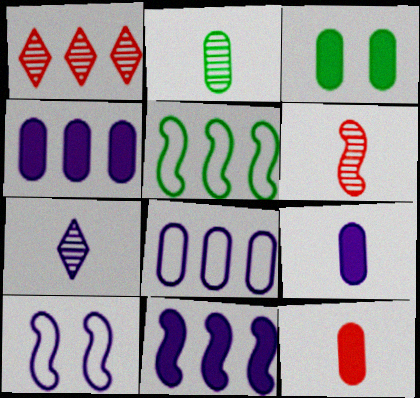[[1, 4, 5], 
[2, 6, 7], 
[3, 4, 12], 
[4, 7, 10]]